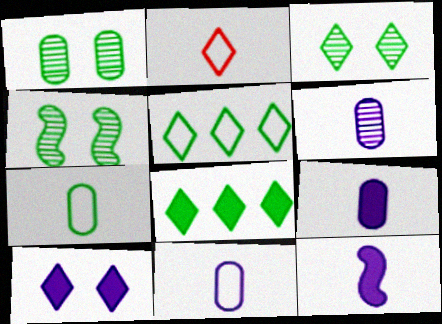[[1, 3, 4], 
[4, 7, 8], 
[6, 9, 11]]